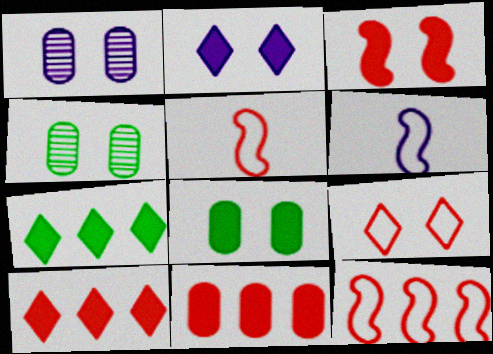[[1, 5, 7], 
[2, 3, 8], 
[4, 6, 10]]